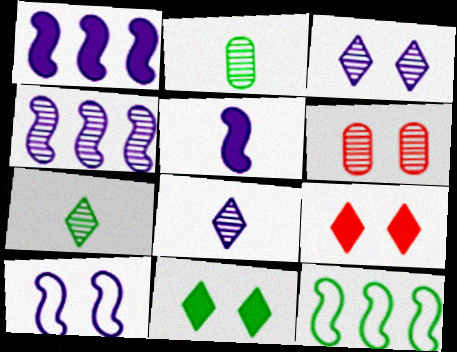[[2, 11, 12], 
[4, 5, 10], 
[4, 6, 7], 
[6, 10, 11]]